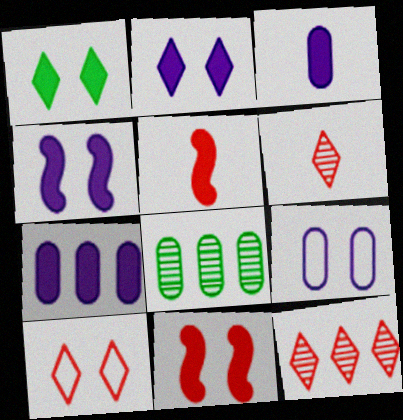[[1, 5, 7]]